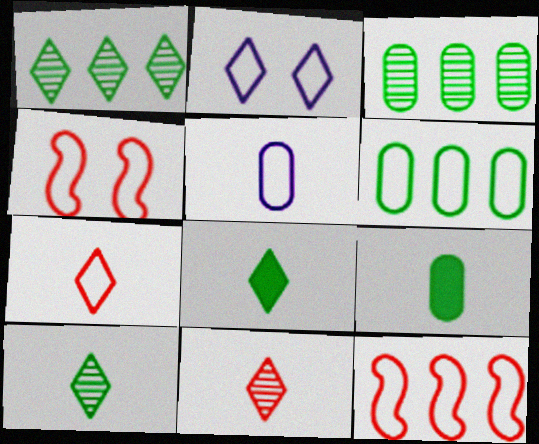[]